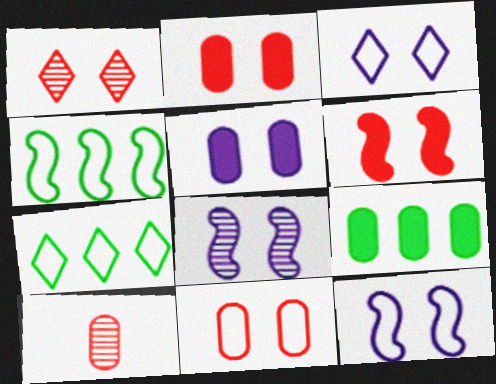[[1, 6, 11], 
[3, 5, 8]]